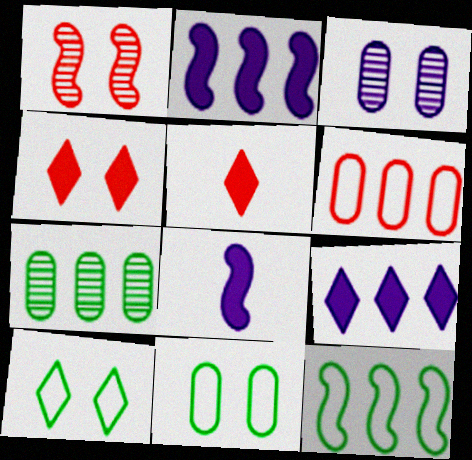[[1, 5, 6], 
[1, 8, 12], 
[3, 5, 12]]